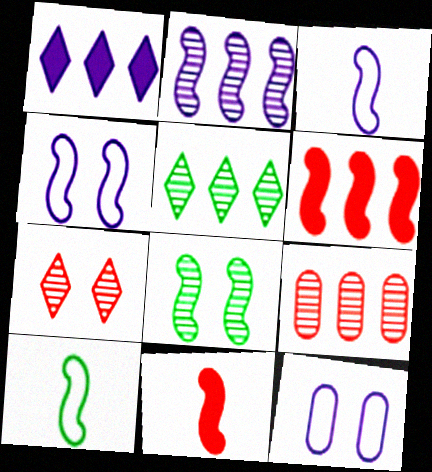[[2, 5, 9], 
[3, 6, 8], 
[5, 11, 12]]